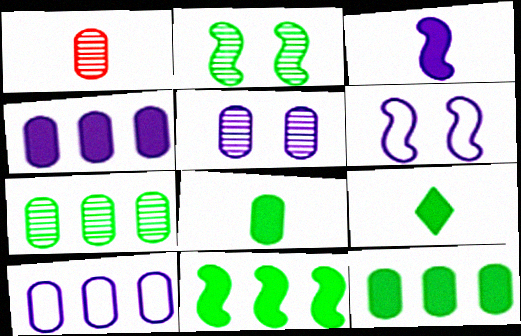[[1, 5, 7]]